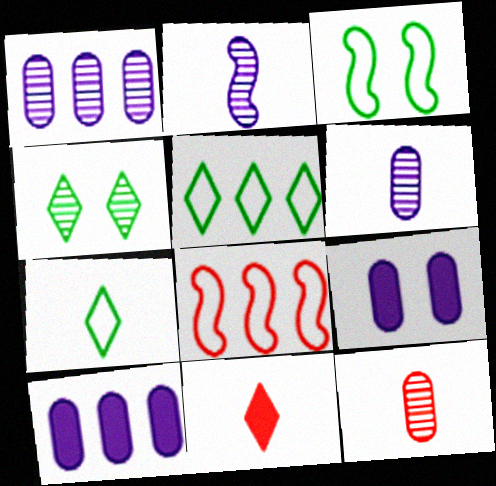[[1, 3, 11]]